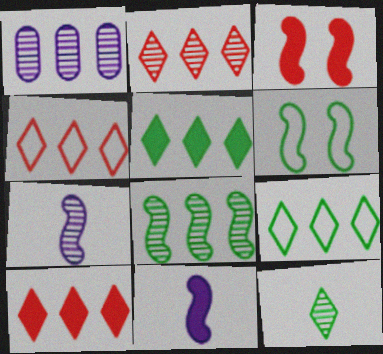[[1, 2, 8], 
[2, 4, 10]]